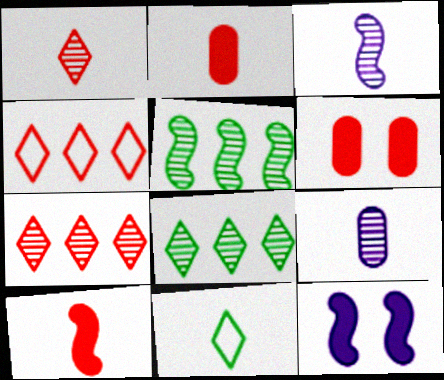[[2, 3, 11], 
[9, 10, 11]]